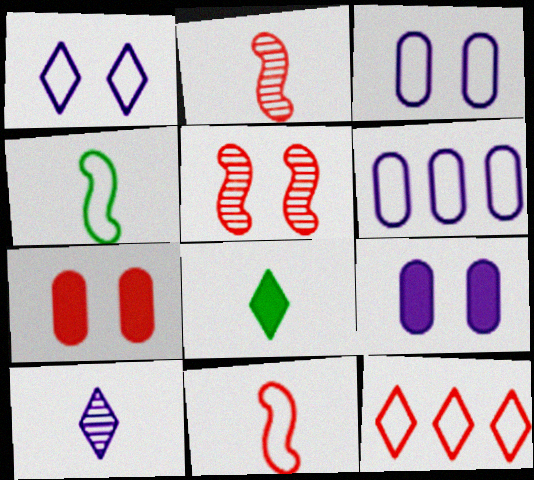[[2, 7, 12], 
[3, 4, 12], 
[5, 6, 8]]